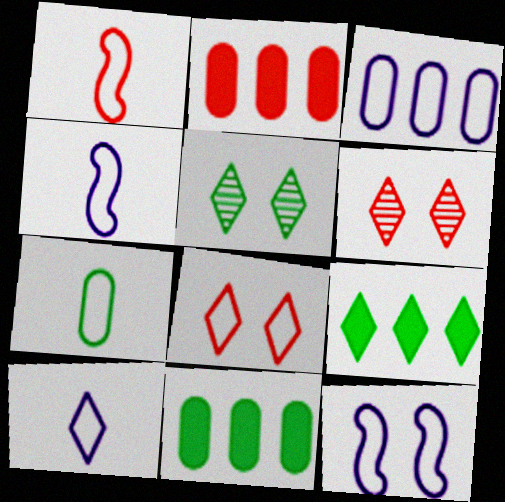[[1, 2, 6], 
[1, 7, 10], 
[2, 4, 5], 
[3, 10, 12], 
[4, 6, 11], 
[6, 9, 10]]